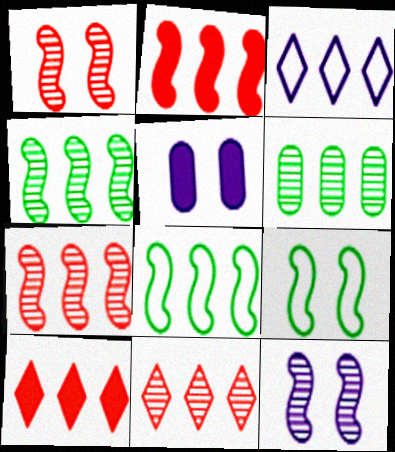[[2, 3, 6]]